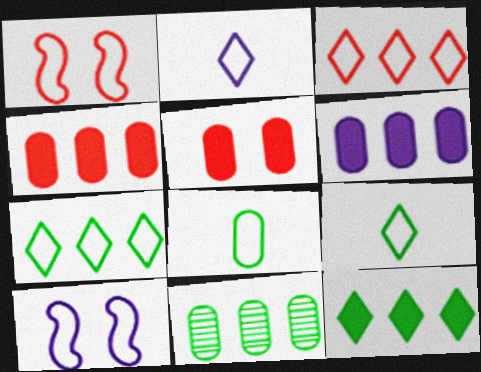[[3, 8, 10]]